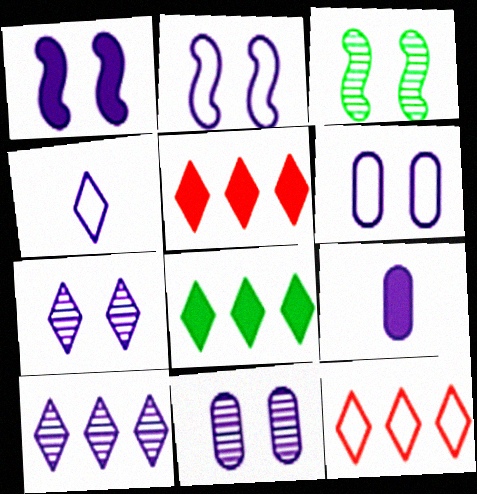[[1, 6, 7], 
[2, 9, 10], 
[3, 9, 12], 
[8, 10, 12]]